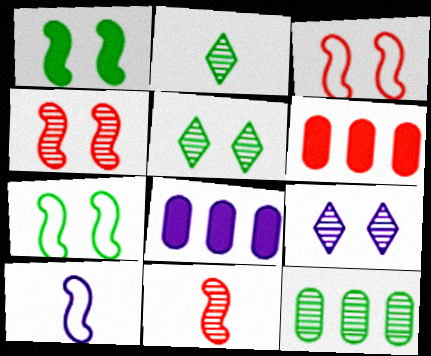[[2, 3, 8], 
[5, 6, 10], 
[8, 9, 10], 
[9, 11, 12]]